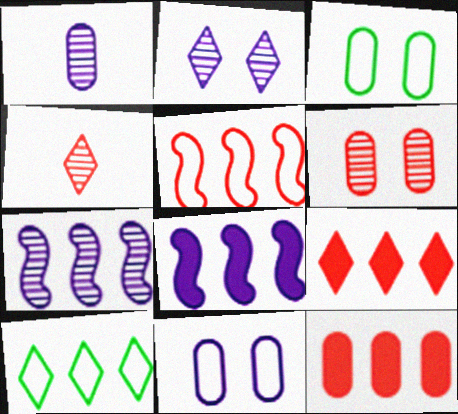[[1, 2, 7], 
[1, 3, 12], 
[3, 4, 8], 
[7, 10, 12]]